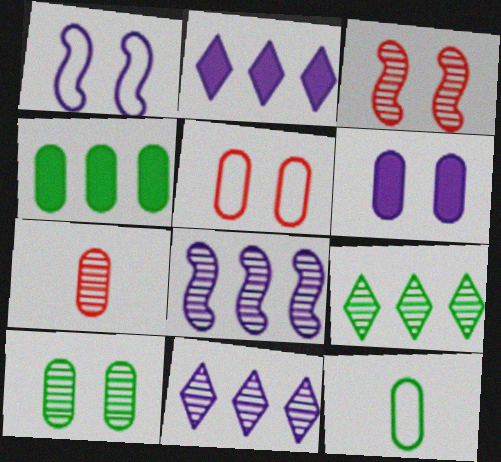[[2, 3, 12], 
[4, 10, 12], 
[5, 6, 10]]